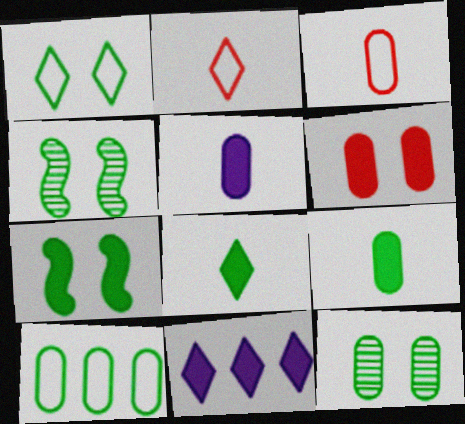[[1, 7, 12], 
[3, 4, 11], 
[4, 8, 10], 
[9, 10, 12]]